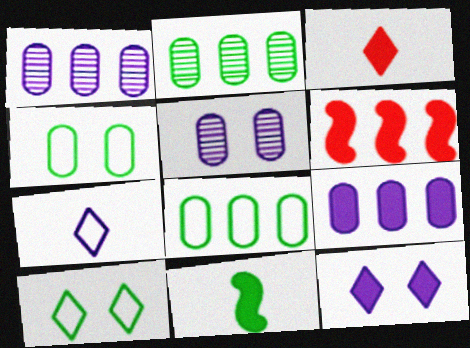[[2, 10, 11]]